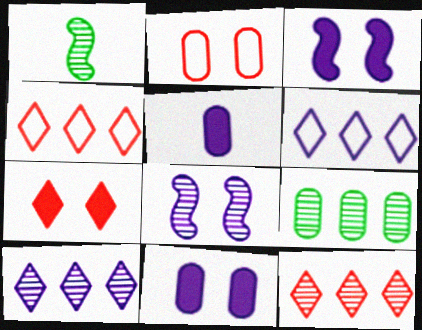[[1, 4, 11], 
[2, 5, 9], 
[5, 6, 8]]